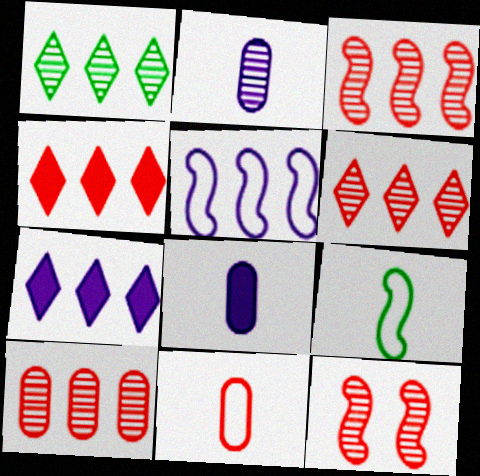[[1, 2, 12], 
[3, 6, 10], 
[4, 11, 12]]